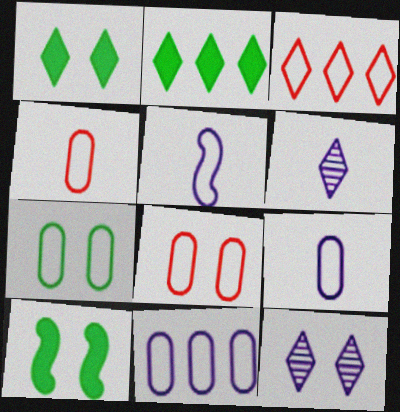[[1, 3, 6], 
[3, 5, 7], 
[4, 7, 11], 
[8, 10, 12]]